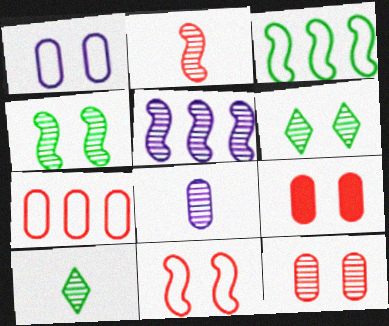[[2, 4, 5], 
[2, 8, 10], 
[5, 10, 12]]